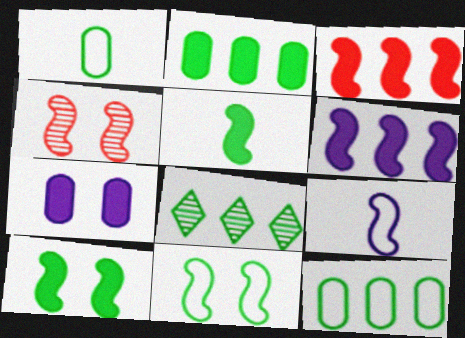[[1, 8, 10]]